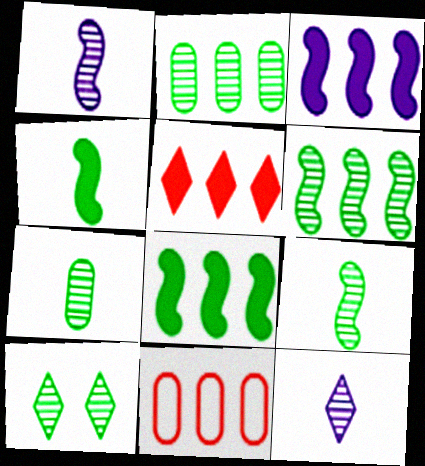[[2, 9, 10], 
[6, 7, 10]]